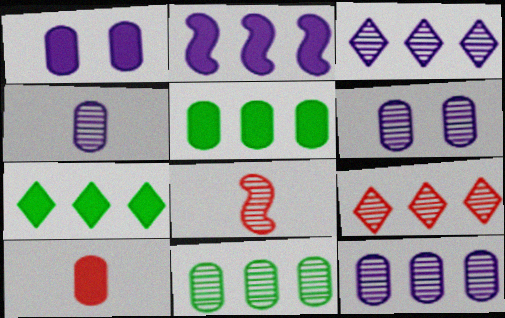[[1, 5, 10], 
[4, 6, 12]]